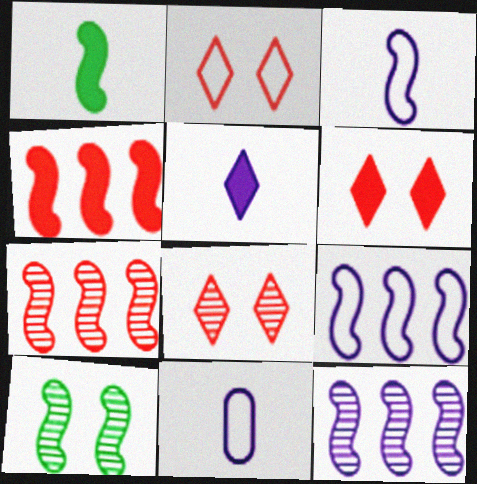[[2, 6, 8], 
[3, 4, 10]]